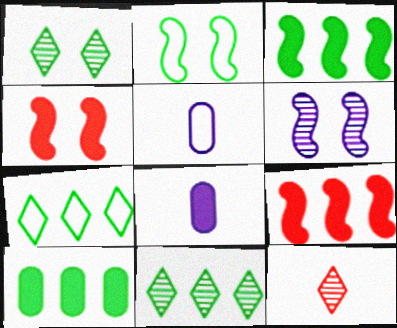[[1, 5, 9], 
[2, 4, 6], 
[4, 5, 11]]